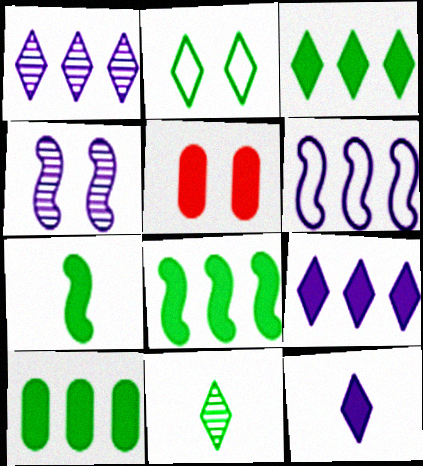[[2, 3, 11], 
[2, 4, 5], 
[3, 8, 10], 
[5, 6, 11], 
[5, 7, 9], 
[5, 8, 12]]